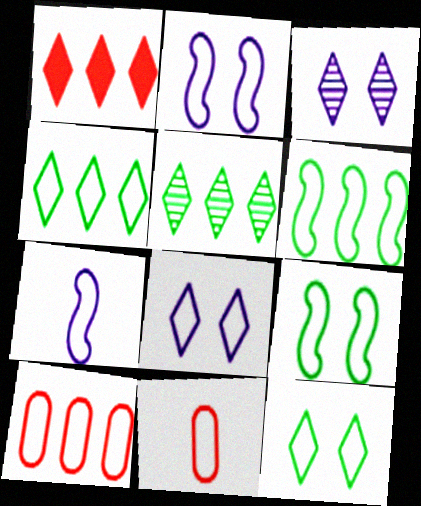[[2, 4, 11], 
[6, 8, 11], 
[7, 10, 12]]